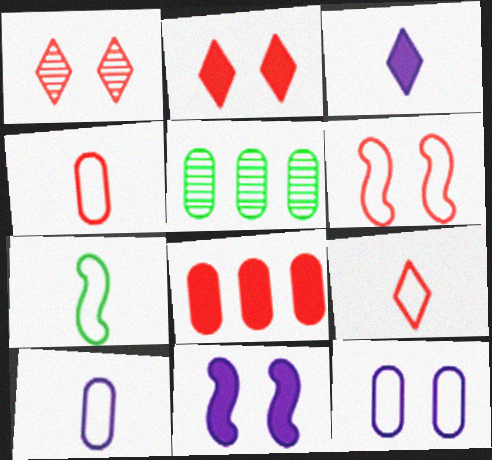[[3, 5, 6], 
[5, 9, 11], 
[7, 9, 10]]